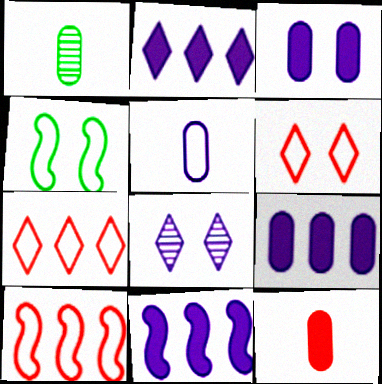[[1, 5, 12], 
[1, 6, 11], 
[2, 9, 11], 
[4, 5, 7], 
[5, 8, 11]]